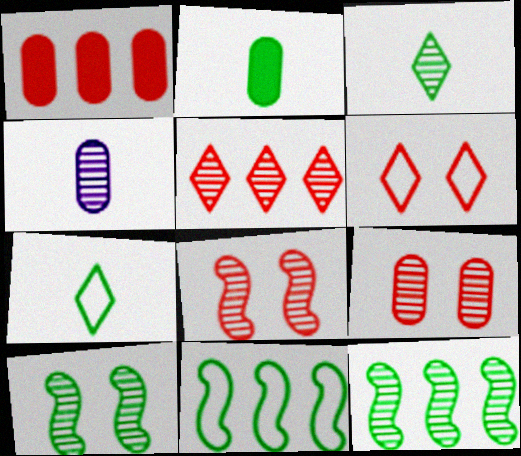[[4, 5, 10]]